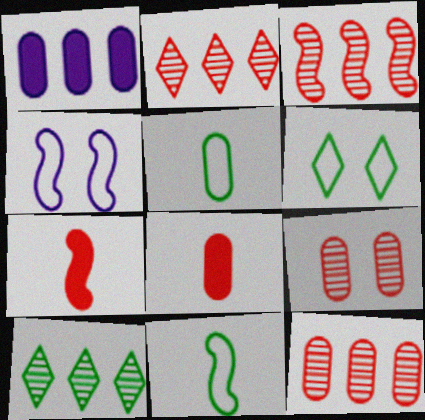[[1, 5, 9], 
[2, 3, 12], 
[4, 8, 10]]